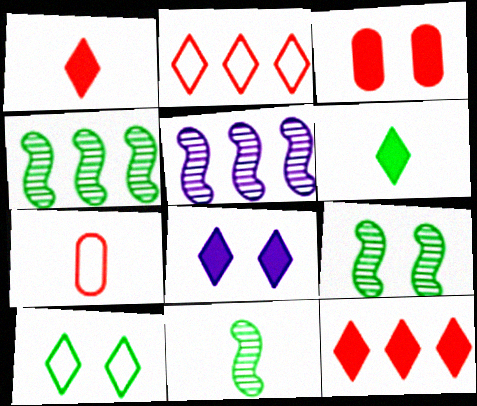[[4, 7, 8], 
[4, 9, 11], 
[6, 8, 12]]